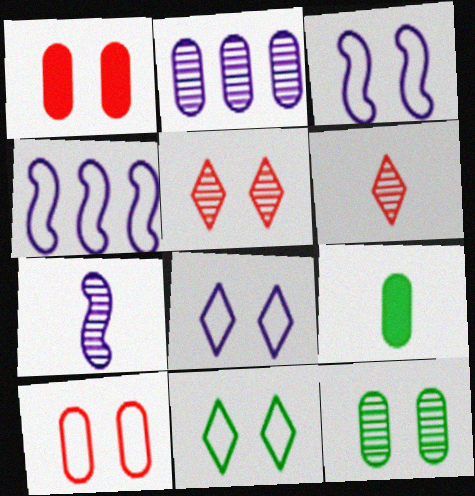[[2, 9, 10], 
[3, 10, 11], 
[4, 5, 9]]